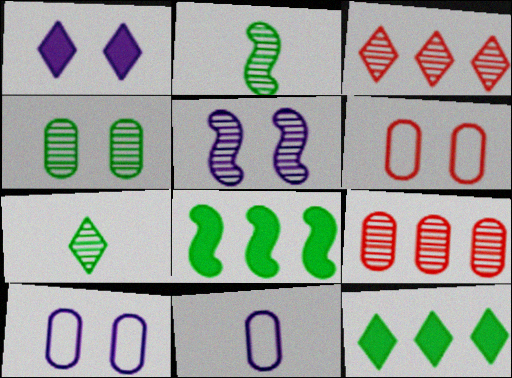[[1, 5, 10], 
[5, 7, 9]]